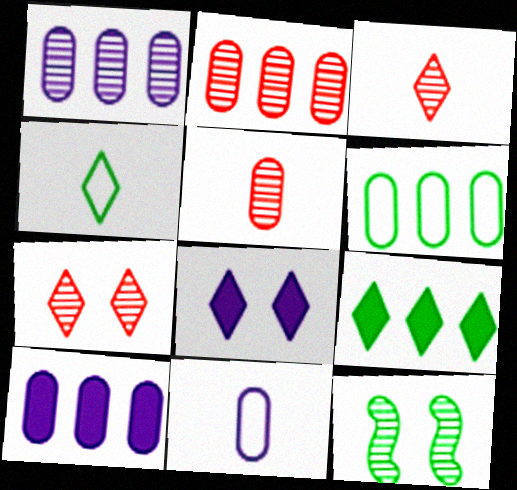[[1, 3, 12], 
[2, 6, 10]]